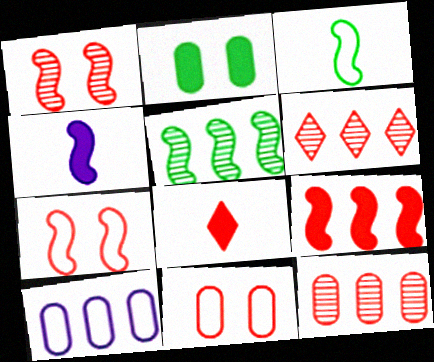[[4, 5, 7], 
[7, 8, 12]]